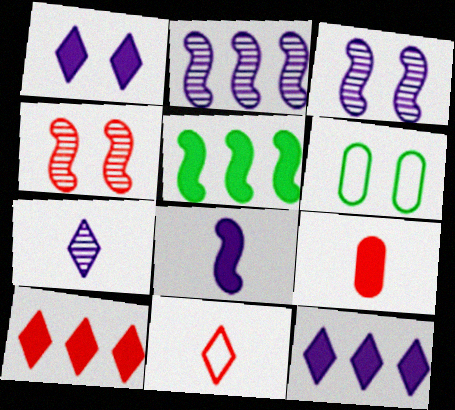[[1, 4, 6], 
[1, 5, 9]]